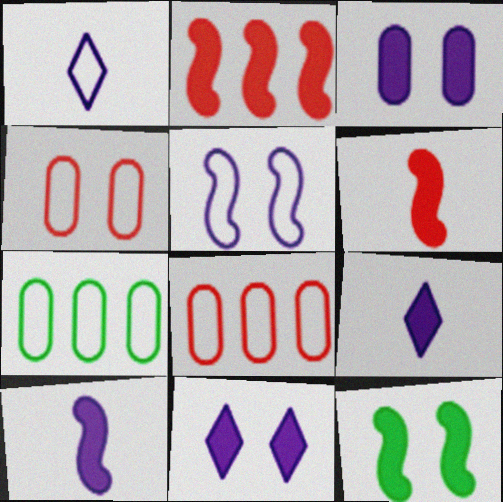[[2, 10, 12]]